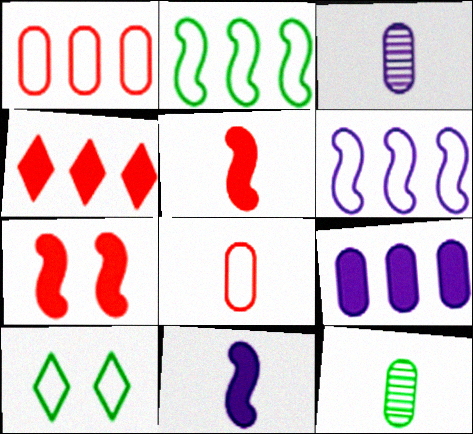[[6, 8, 10]]